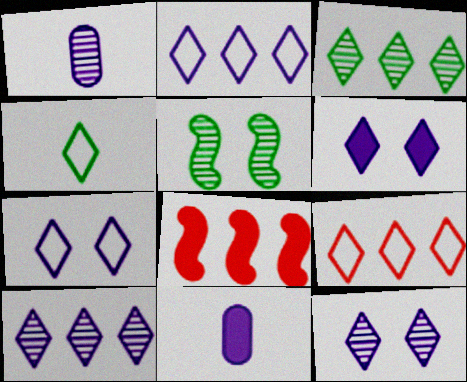[[4, 7, 9], 
[5, 9, 11], 
[6, 7, 12]]